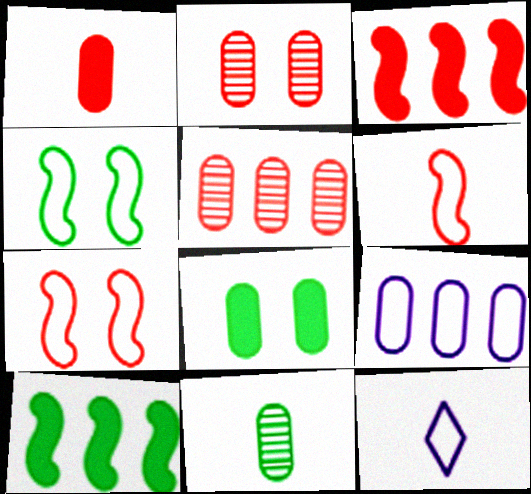[[2, 10, 12]]